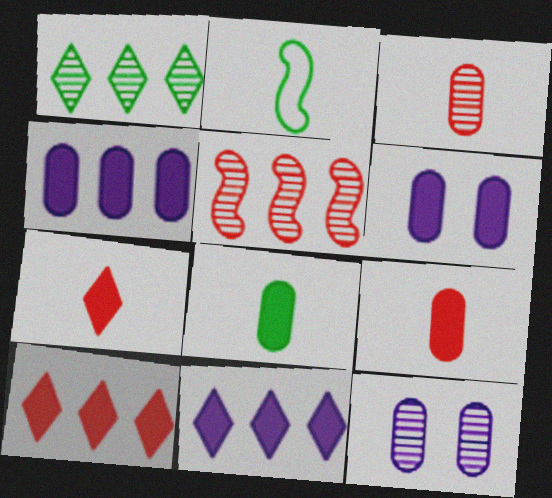[[2, 10, 12]]